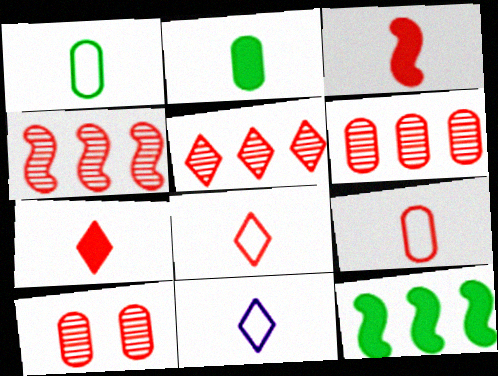[[4, 5, 6], 
[10, 11, 12]]